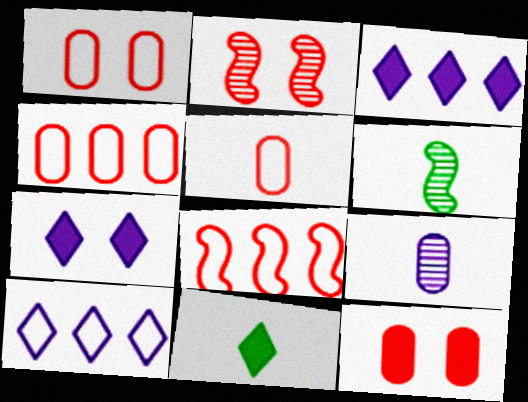[[1, 3, 6], 
[1, 4, 5], 
[4, 6, 7], 
[6, 10, 12]]